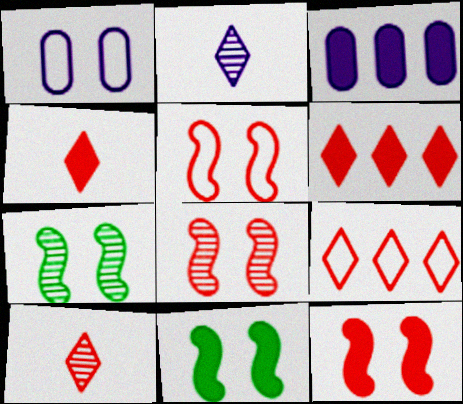[[3, 4, 11], 
[5, 8, 12]]